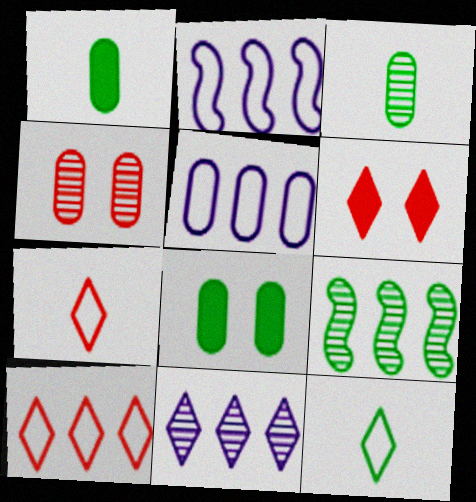[[1, 4, 5], 
[2, 3, 6], 
[6, 11, 12], 
[8, 9, 12]]